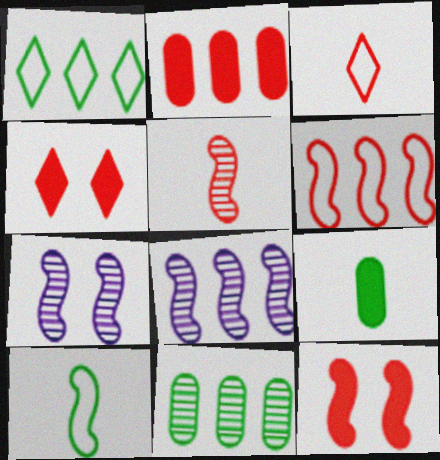[[1, 2, 8], 
[5, 6, 12], 
[8, 10, 12]]